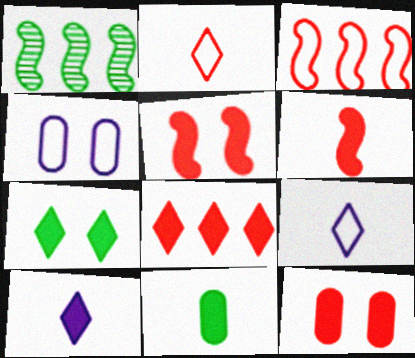[[1, 9, 12], 
[6, 8, 12], 
[6, 10, 11], 
[7, 8, 10]]